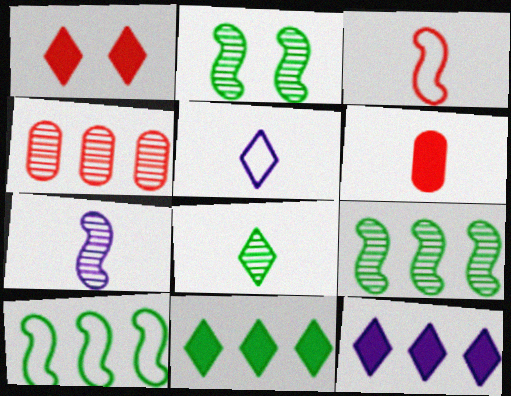[[1, 3, 4], 
[4, 10, 12]]